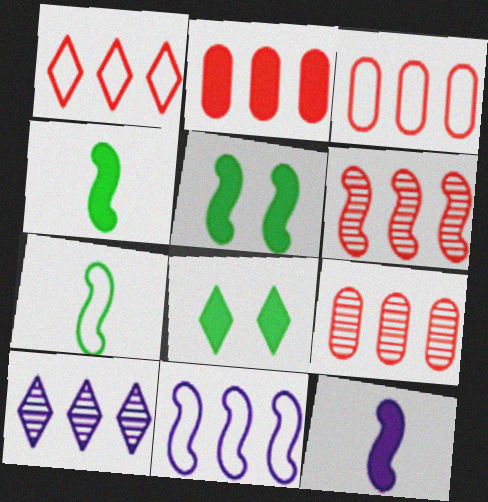[[1, 2, 6], 
[2, 3, 9], 
[2, 8, 12]]